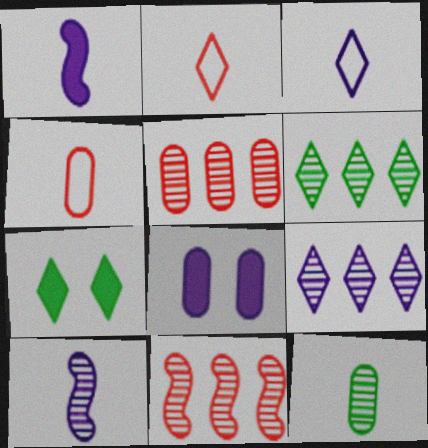[[1, 2, 12], 
[2, 7, 9]]